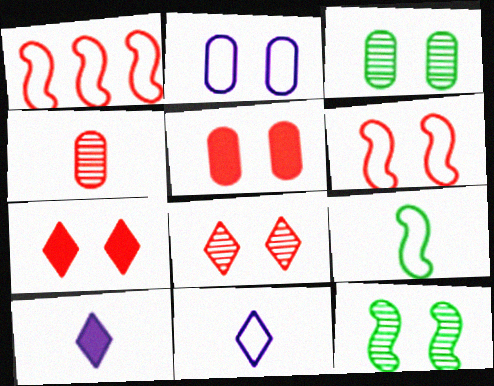[[1, 3, 10], 
[1, 4, 7], 
[2, 3, 5], 
[2, 7, 12], 
[4, 9, 10], 
[5, 6, 8]]